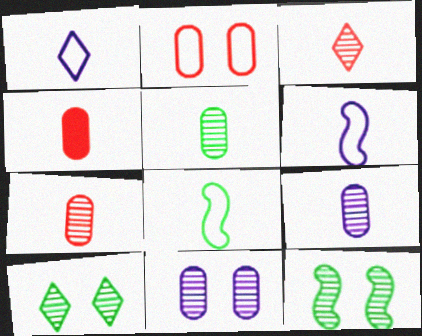[[5, 7, 9]]